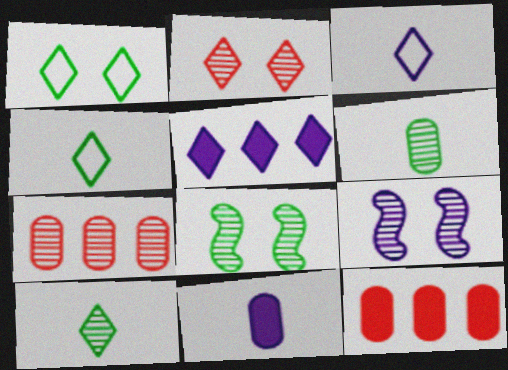[[2, 4, 5], 
[3, 8, 12], 
[4, 9, 12], 
[7, 9, 10]]